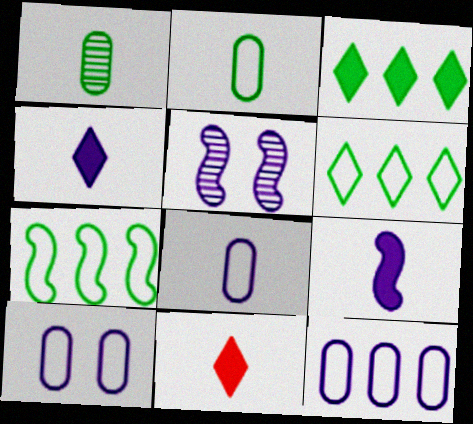[[4, 5, 12], 
[8, 10, 12]]